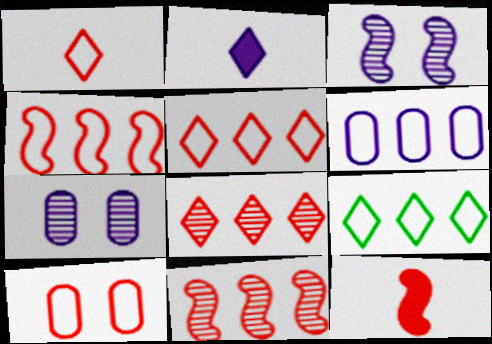[[1, 4, 10], 
[2, 3, 6], 
[4, 6, 9], 
[7, 9, 12], 
[8, 10, 12]]